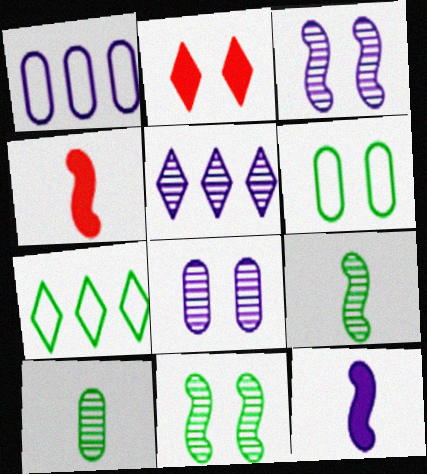[[1, 2, 9], 
[2, 3, 6], 
[4, 5, 6], 
[4, 7, 8]]